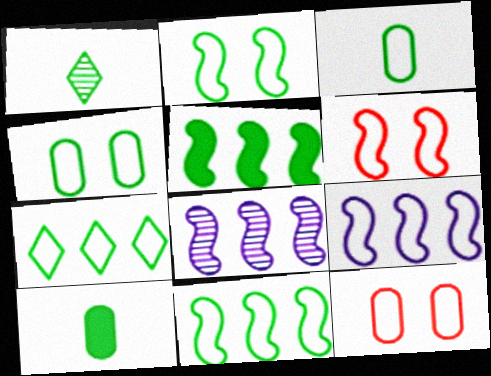[[1, 4, 5], 
[2, 3, 7]]